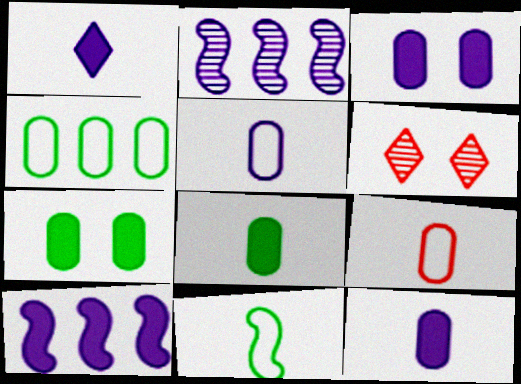[[1, 3, 10]]